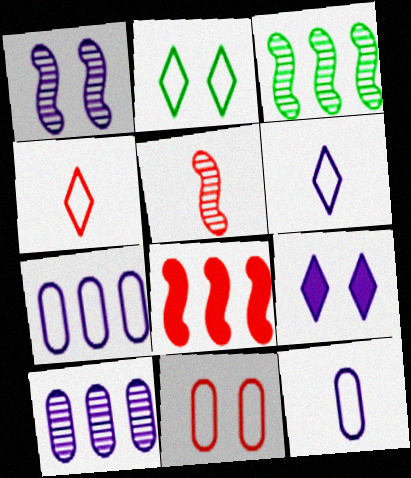[[1, 3, 5]]